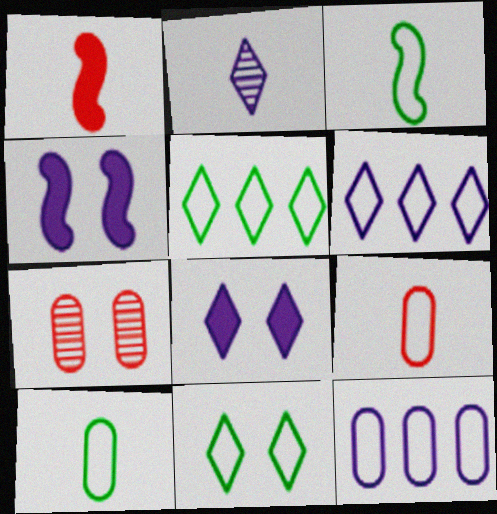[[1, 2, 10], 
[2, 4, 12], 
[2, 6, 8], 
[4, 7, 11]]